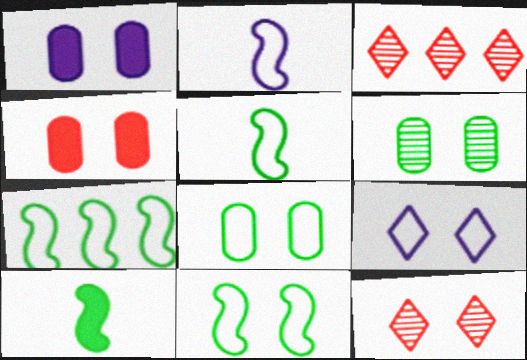[[1, 3, 5], 
[1, 11, 12], 
[5, 7, 11]]